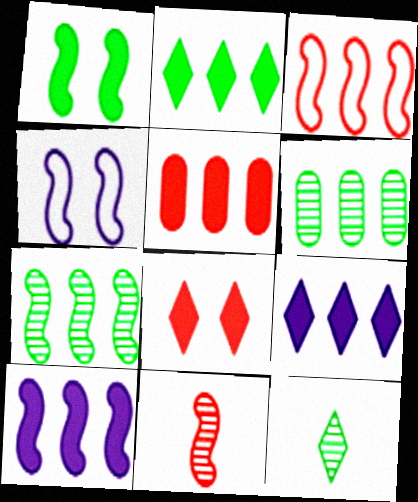[[2, 5, 10], 
[3, 6, 9], 
[3, 7, 10], 
[4, 5, 12]]